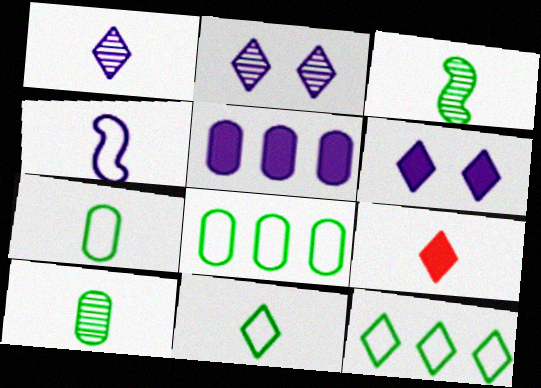[[1, 9, 11], 
[2, 4, 5], 
[2, 9, 12], 
[4, 9, 10]]